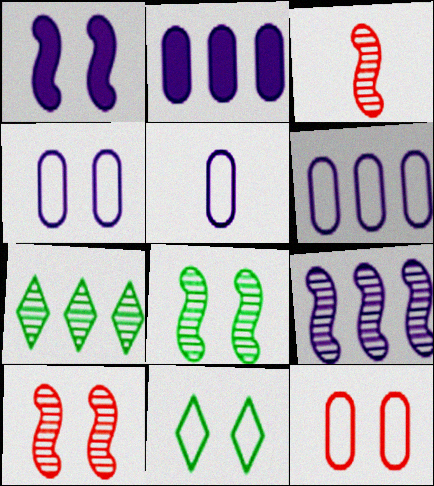[[2, 3, 11], 
[3, 8, 9], 
[4, 5, 6]]